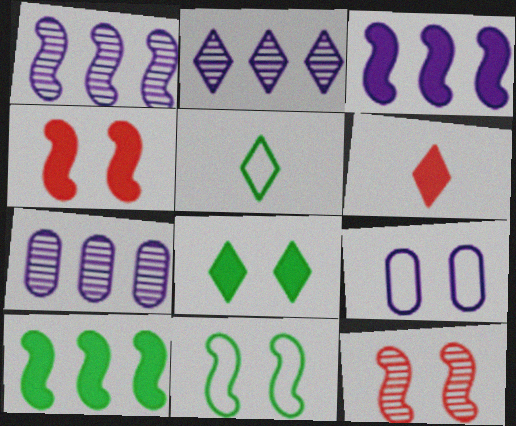[[1, 2, 7], 
[4, 5, 7], 
[6, 7, 11], 
[8, 9, 12]]